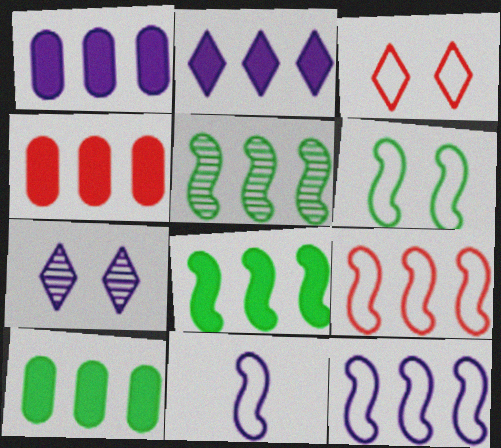[[1, 4, 10], 
[1, 7, 11], 
[2, 4, 8], 
[6, 9, 11]]